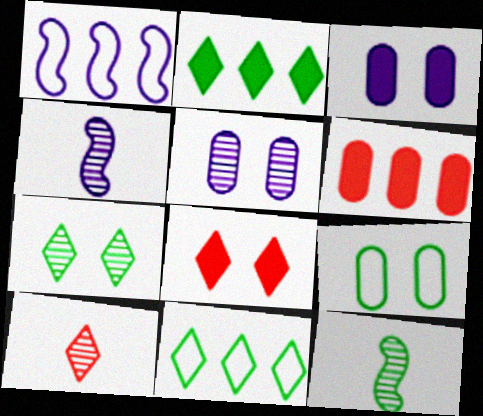[[2, 9, 12]]